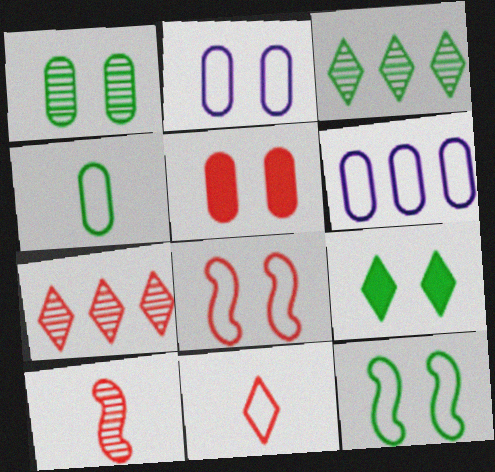[[1, 2, 5], 
[1, 9, 12], 
[6, 9, 10], 
[6, 11, 12]]